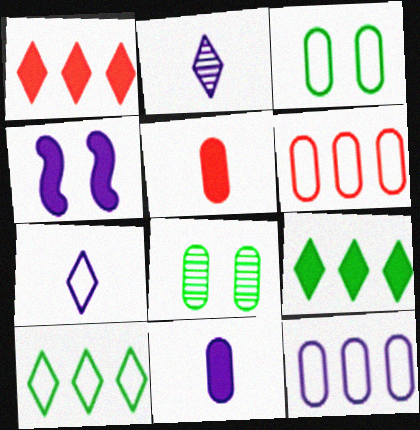[[2, 4, 12], 
[4, 5, 9], 
[5, 8, 12], 
[6, 8, 11]]